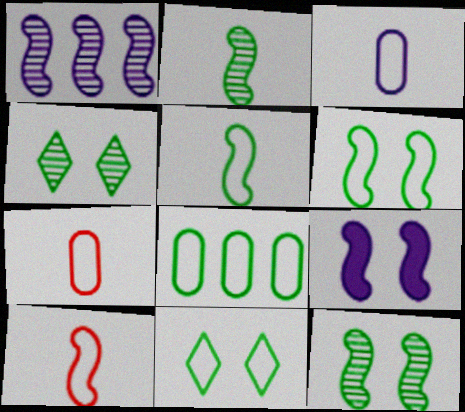[[5, 8, 11]]